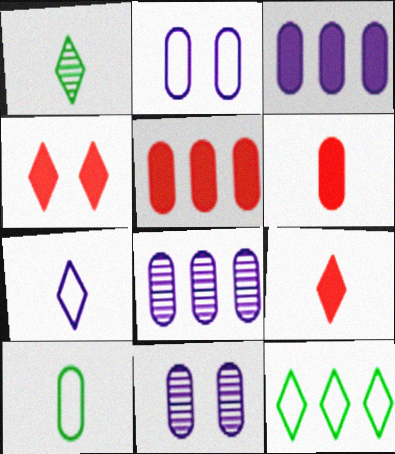[[1, 7, 9], 
[5, 10, 11]]